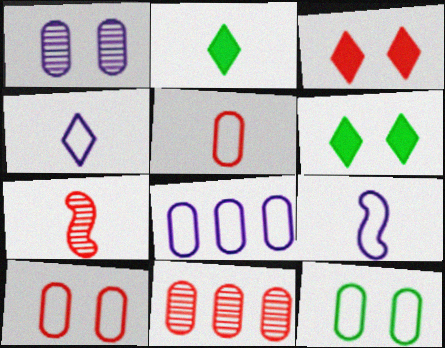[[5, 8, 12], 
[6, 7, 8], 
[6, 9, 11]]